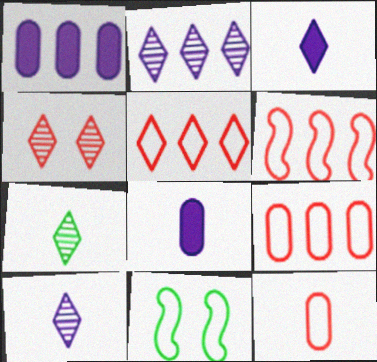[[2, 4, 7], 
[5, 6, 9]]